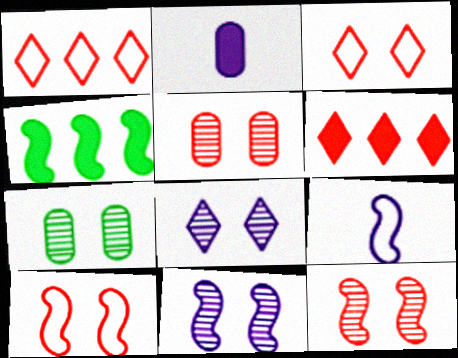[[4, 9, 12], 
[6, 7, 9], 
[7, 8, 12]]